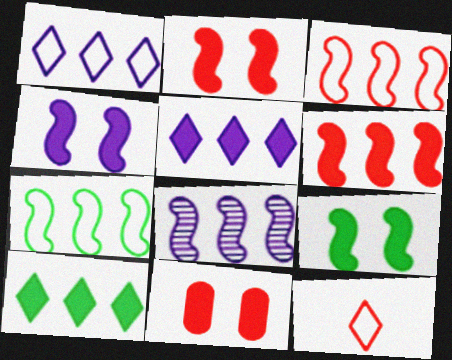[[2, 4, 9], 
[6, 7, 8]]